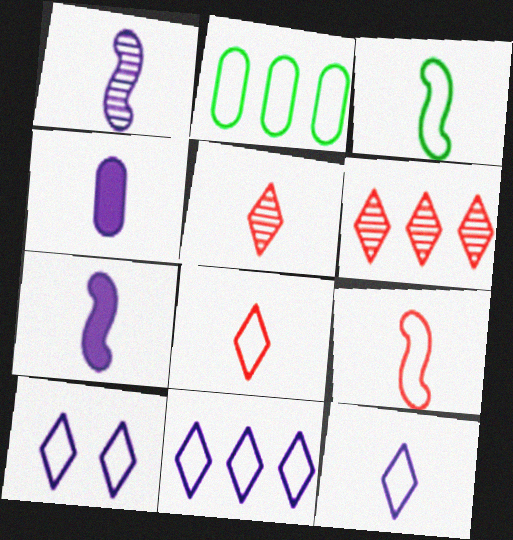[[1, 4, 12], 
[2, 9, 10], 
[3, 4, 5], 
[10, 11, 12]]